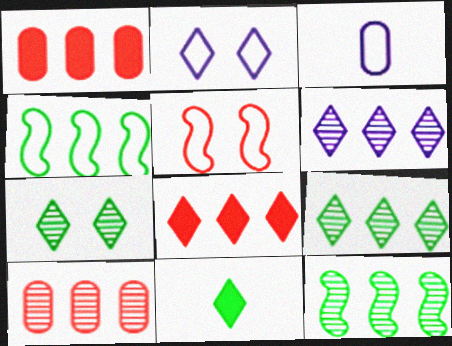[[1, 4, 6], 
[6, 10, 12]]